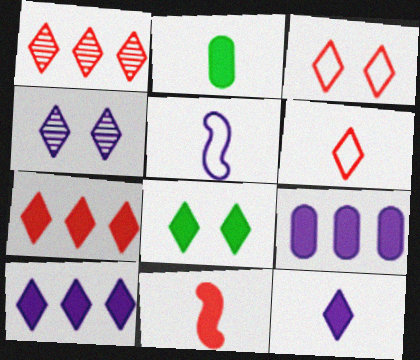[[2, 11, 12], 
[3, 4, 8], 
[4, 5, 9], 
[7, 8, 12], 
[8, 9, 11]]